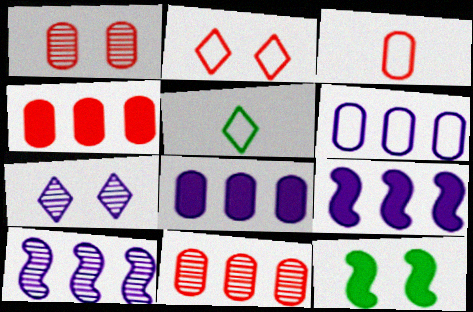[[1, 3, 4], 
[1, 5, 9]]